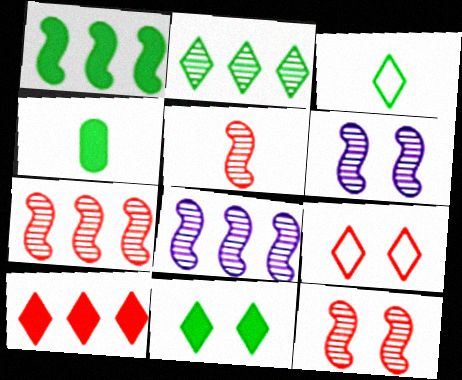[[1, 4, 11], 
[2, 3, 11], 
[4, 8, 9], 
[5, 7, 12]]